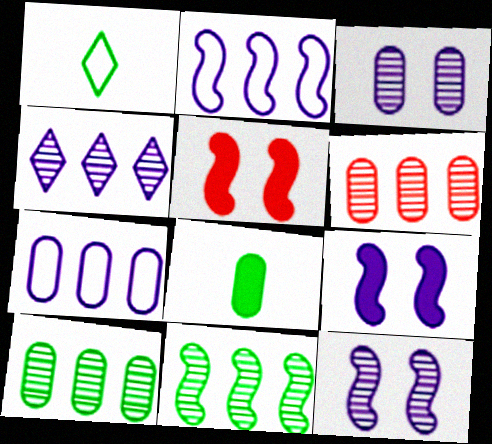[[1, 6, 9], 
[4, 6, 11]]